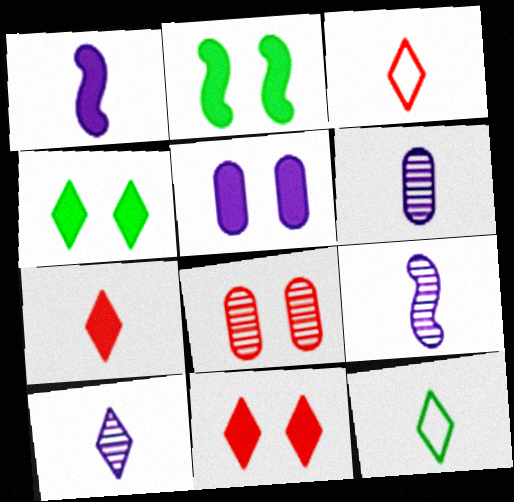[[2, 5, 11], 
[6, 9, 10], 
[7, 10, 12]]